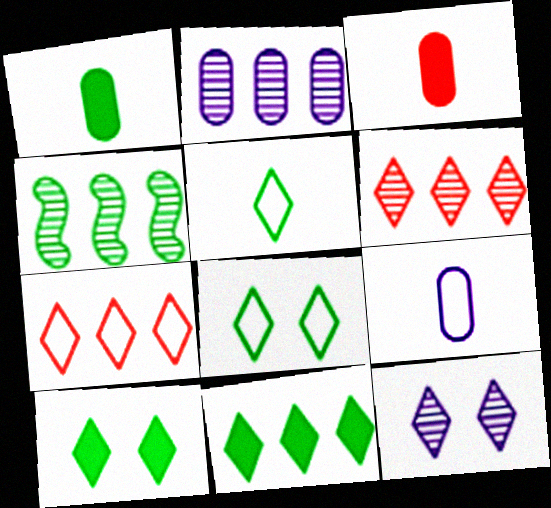[[1, 4, 8], 
[2, 4, 6]]